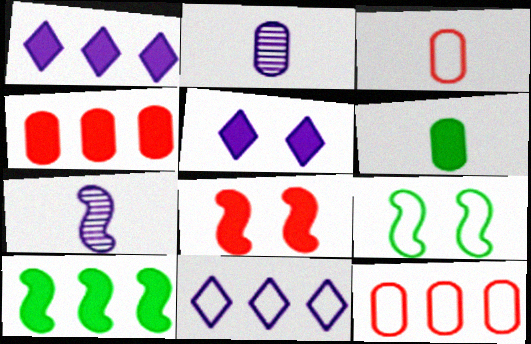[[1, 4, 10], 
[1, 6, 8], 
[2, 3, 6], 
[3, 9, 11]]